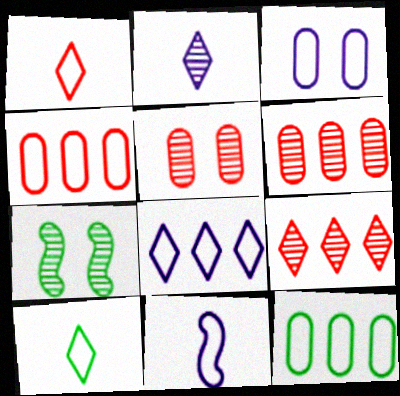[[2, 6, 7], 
[3, 8, 11]]